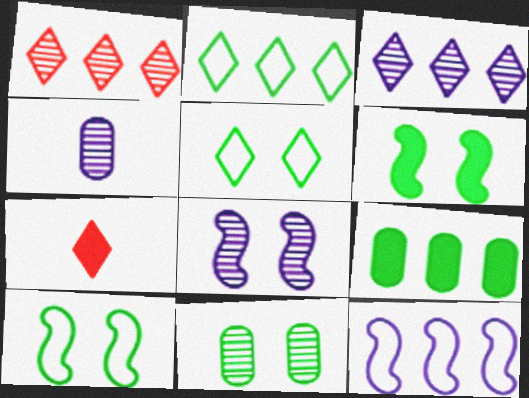[[1, 9, 12], 
[3, 4, 8], 
[3, 5, 7], 
[5, 6, 11], 
[7, 11, 12]]